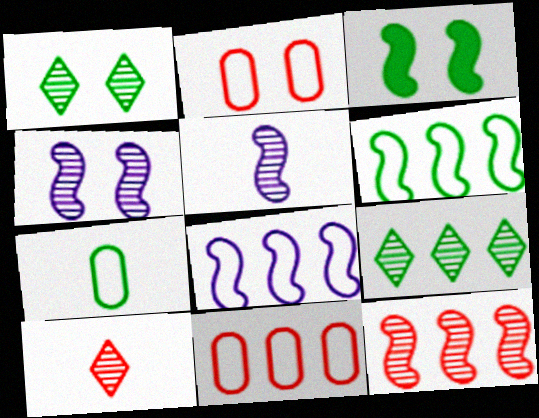[[3, 7, 9]]